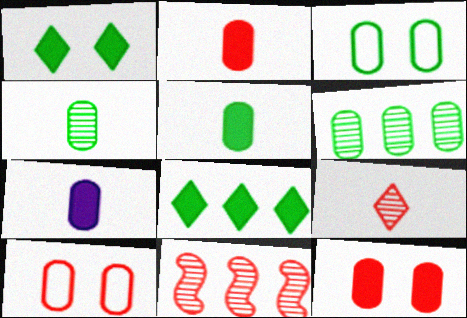[[2, 5, 7], 
[3, 5, 6], 
[6, 7, 10]]